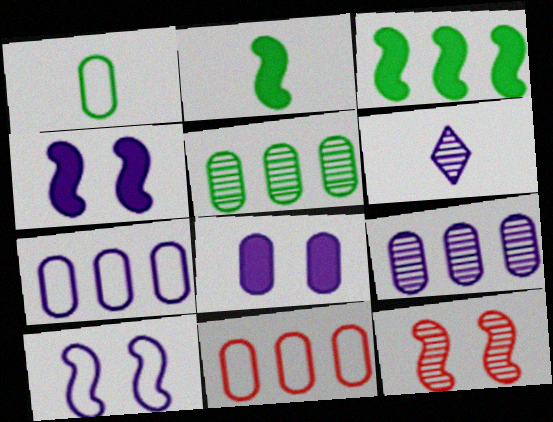[[4, 6, 7], 
[5, 6, 12]]